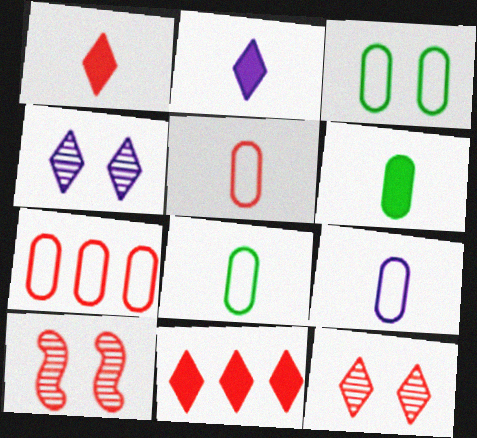[[1, 7, 10], 
[3, 7, 9], 
[5, 8, 9], 
[5, 10, 11]]